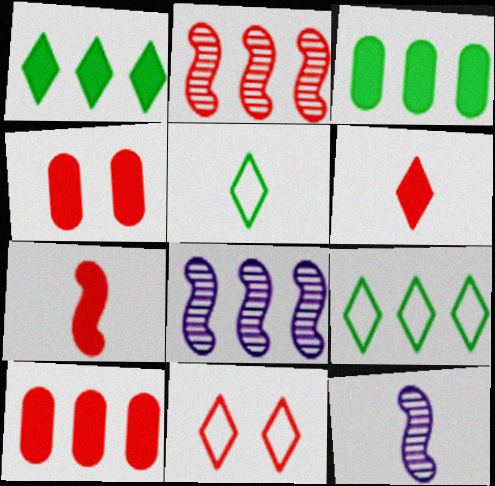[[3, 11, 12], 
[4, 5, 8], 
[4, 9, 12], 
[8, 9, 10]]